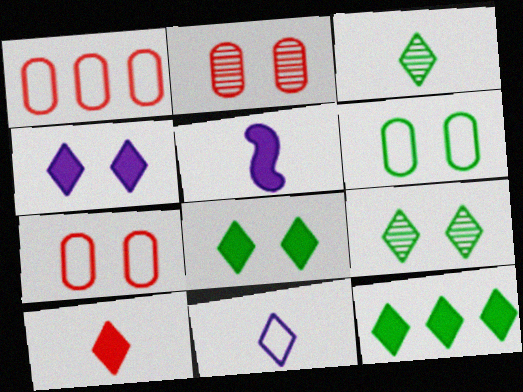[[1, 5, 9], 
[3, 10, 11], 
[4, 10, 12]]